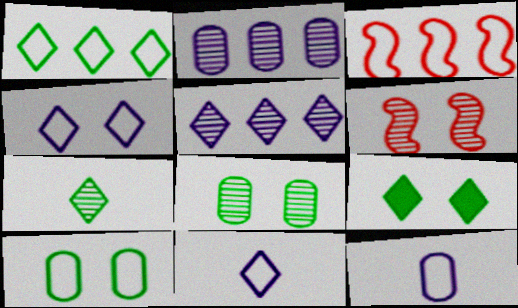[[1, 7, 9], 
[2, 6, 7], 
[3, 10, 11]]